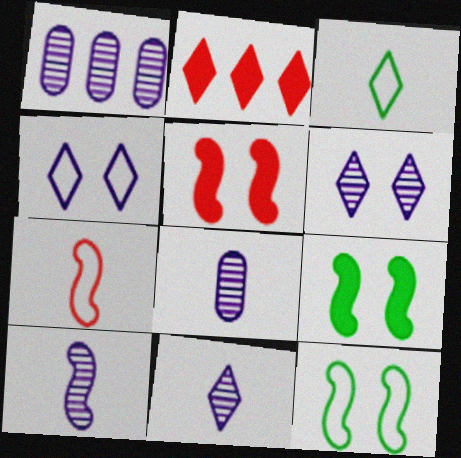[[1, 3, 5], 
[1, 6, 10], 
[2, 3, 6], 
[2, 8, 12], 
[8, 10, 11]]